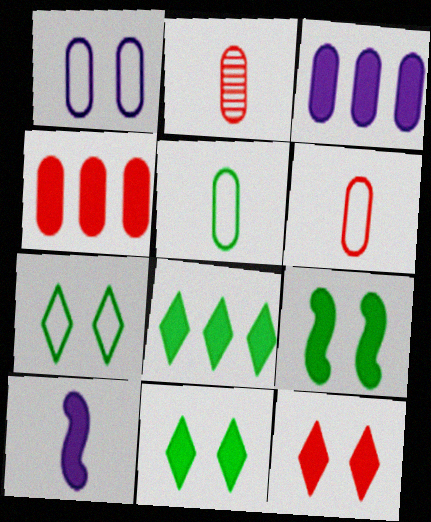[[4, 10, 11]]